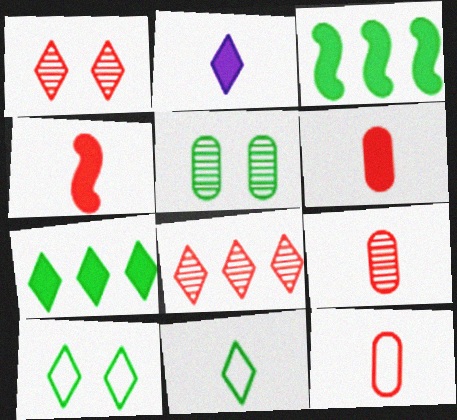[[2, 8, 10], 
[3, 5, 11], 
[6, 9, 12]]